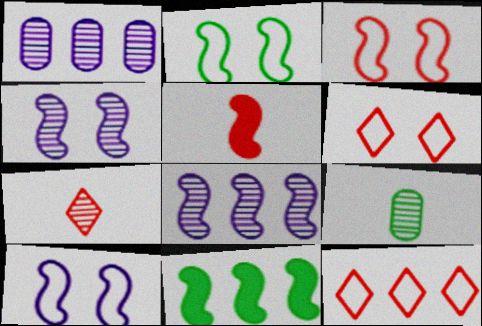[[1, 11, 12], 
[2, 3, 10], 
[2, 5, 8]]